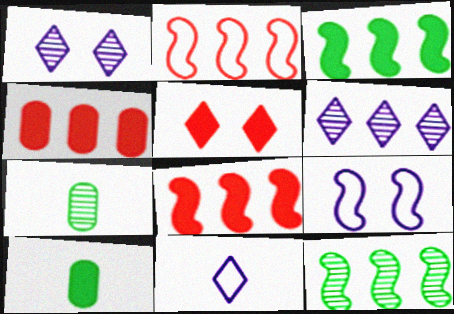[[1, 2, 10]]